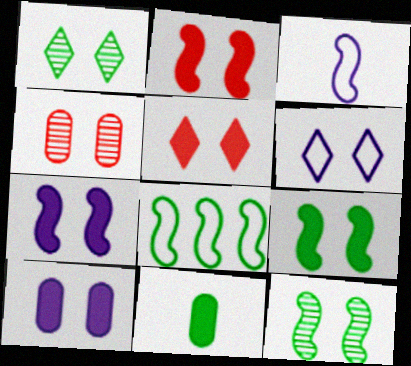[[1, 5, 6], 
[1, 8, 11], 
[2, 7, 9], 
[4, 6, 9], 
[5, 9, 10]]